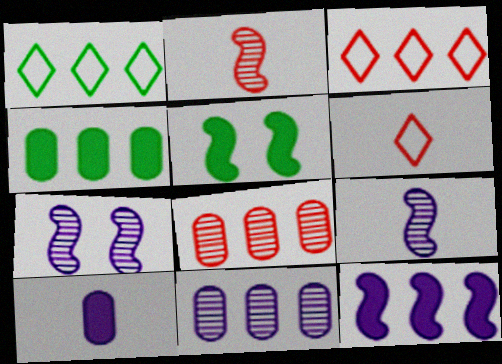[[1, 8, 12], 
[4, 6, 7], 
[5, 6, 11]]